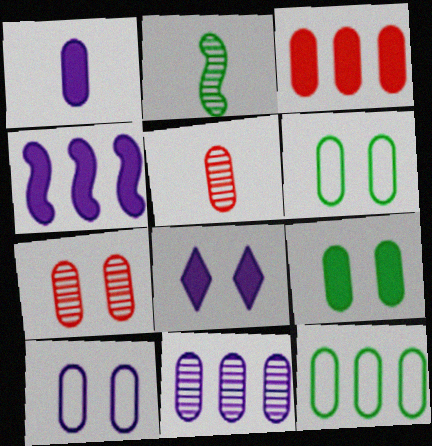[[1, 3, 9], 
[1, 4, 8], 
[1, 7, 12], 
[1, 10, 11], 
[3, 11, 12], 
[7, 9, 10]]